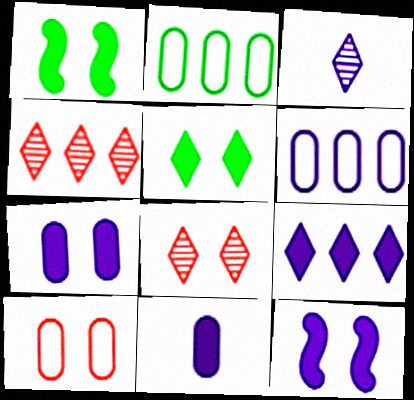[[3, 6, 12], 
[9, 11, 12]]